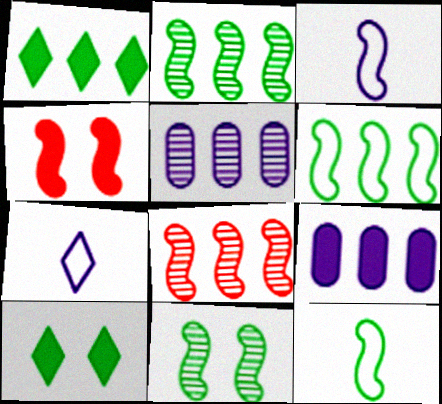[[2, 3, 4]]